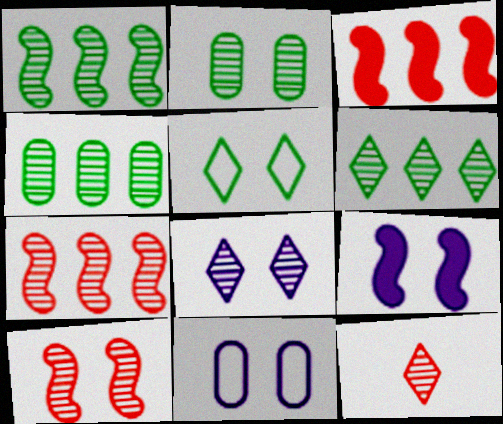[[1, 4, 6], 
[2, 8, 10], 
[6, 8, 12], 
[8, 9, 11]]